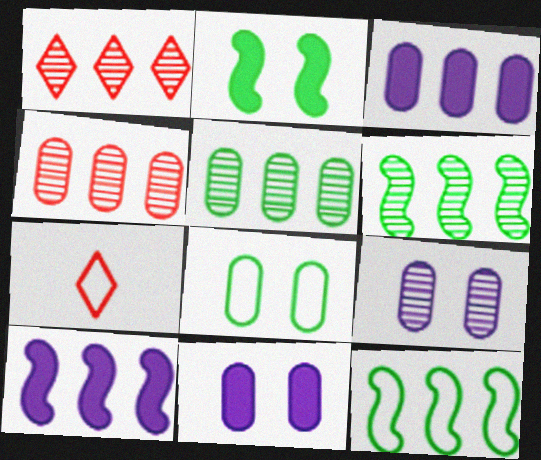[[1, 3, 12], 
[6, 7, 11]]